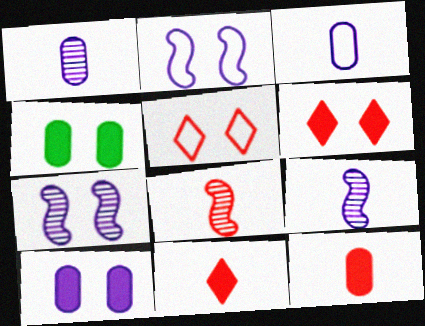[[4, 5, 7]]